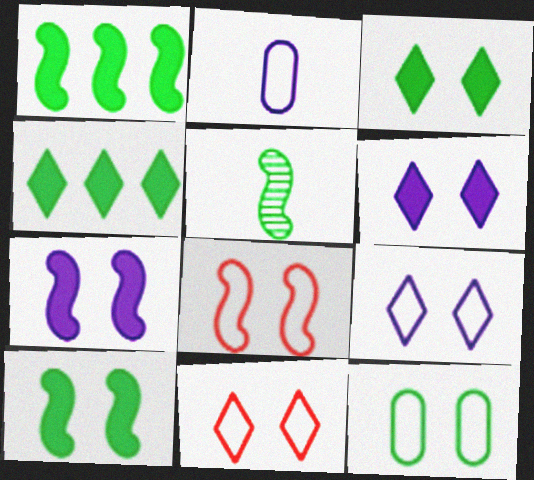[[4, 5, 12], 
[8, 9, 12]]